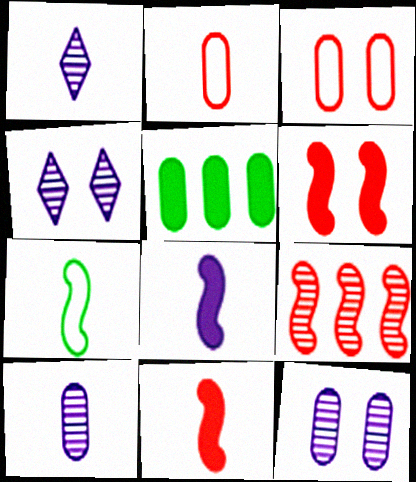[[2, 5, 12], 
[3, 5, 10]]